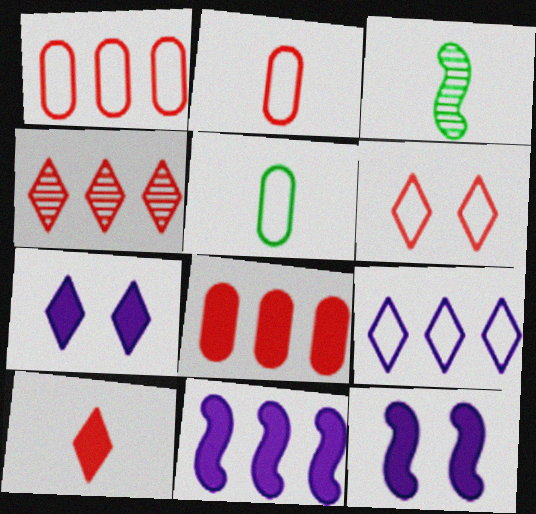[[1, 3, 7], 
[4, 5, 12], 
[4, 6, 10]]